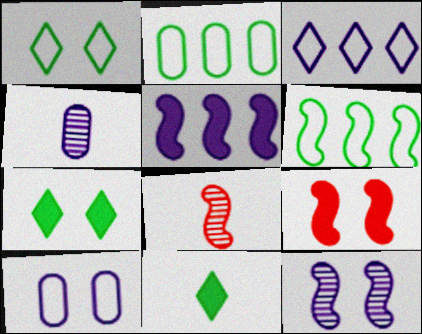[]